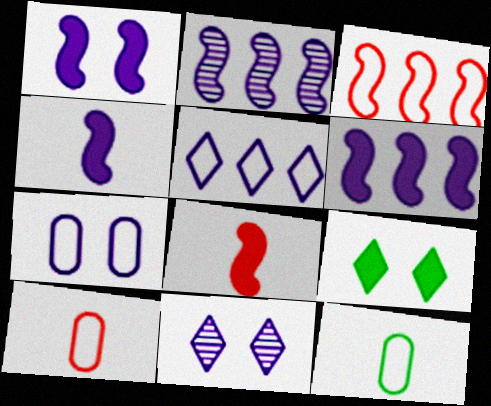[[1, 4, 6], 
[1, 7, 11], 
[2, 9, 10]]